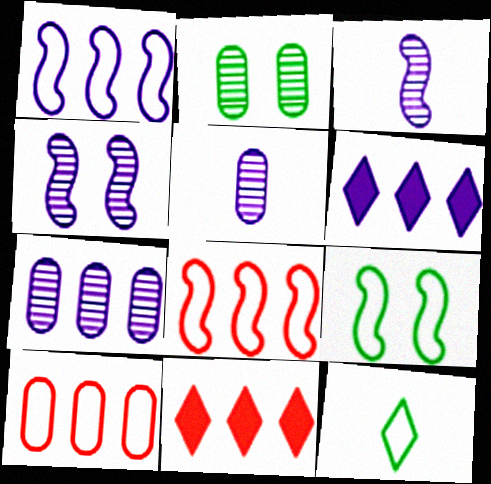[[1, 6, 7], 
[5, 9, 11]]